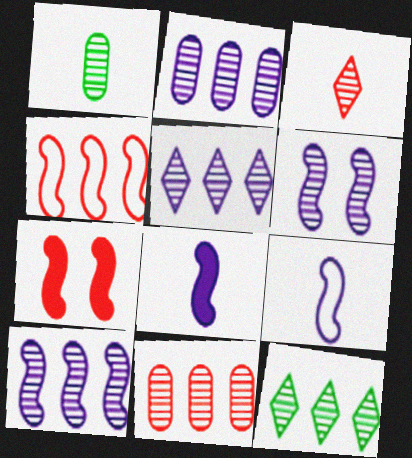[[2, 5, 10], 
[10, 11, 12]]